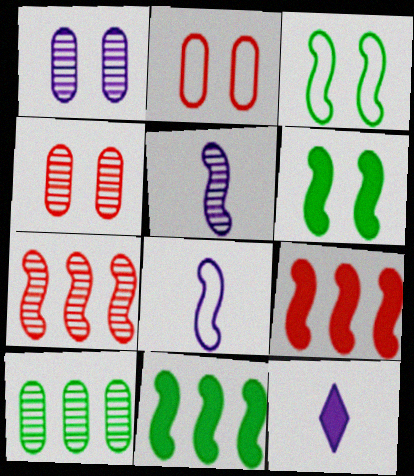[[3, 5, 9], 
[6, 7, 8]]